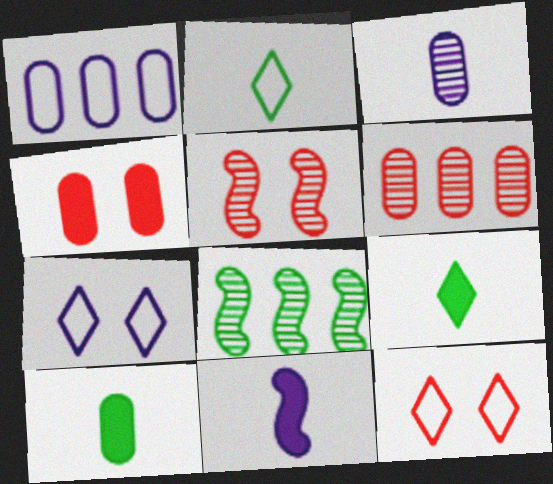[[1, 5, 9], 
[4, 5, 12]]